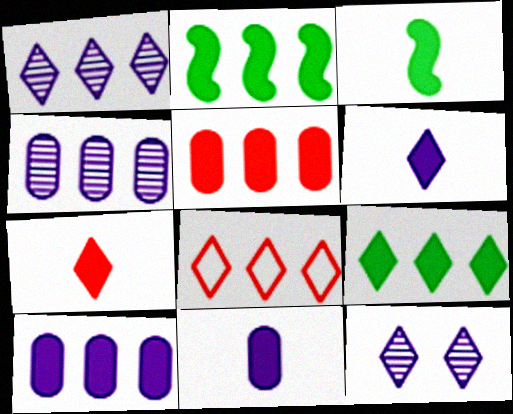[[1, 8, 9], 
[2, 4, 8], 
[3, 7, 11]]